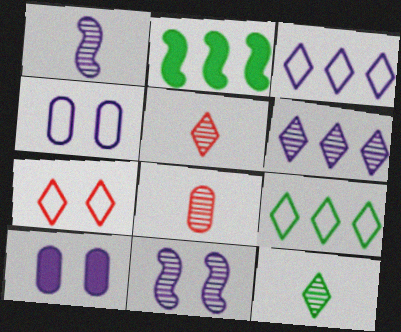[[1, 3, 10], 
[1, 8, 12], 
[2, 4, 5]]